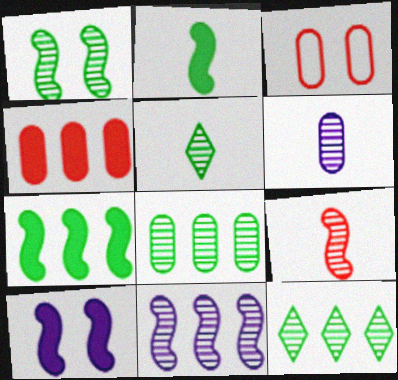[[1, 5, 8], 
[1, 9, 11], 
[5, 6, 9]]